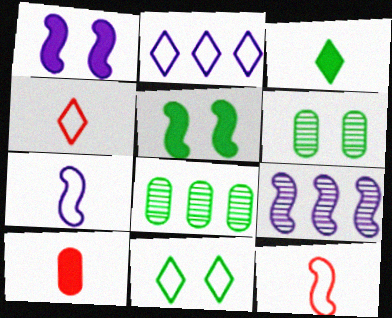[[1, 4, 8], 
[1, 7, 9], 
[2, 4, 11], 
[5, 6, 11], 
[5, 9, 12], 
[9, 10, 11]]